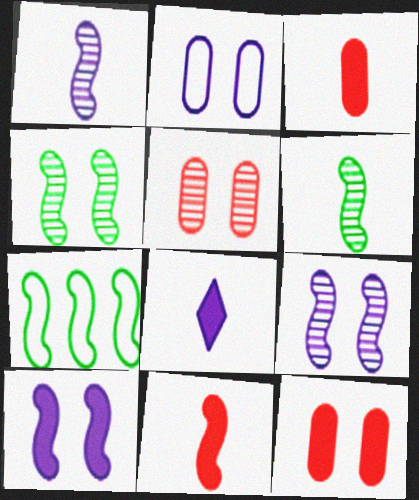[[5, 7, 8], 
[7, 9, 11]]